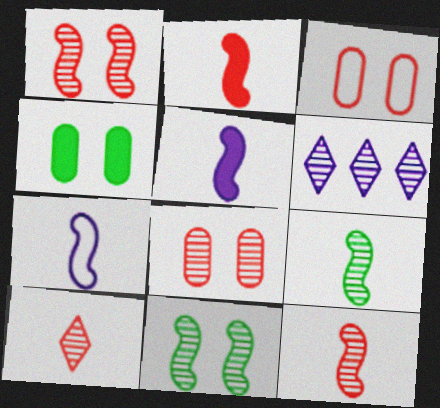[[2, 7, 9], 
[6, 8, 9]]